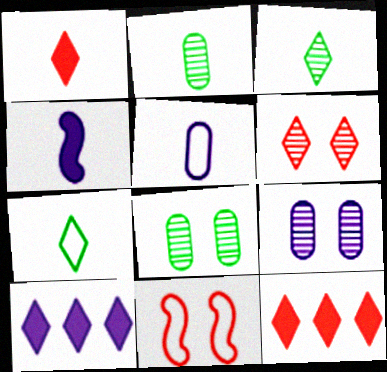[[2, 10, 11], 
[6, 7, 10]]